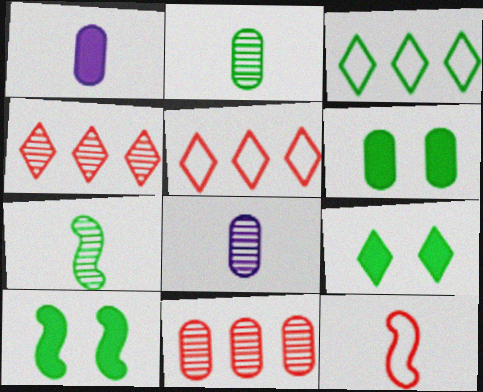[[2, 3, 10], 
[3, 6, 7], 
[5, 8, 10], 
[6, 9, 10]]